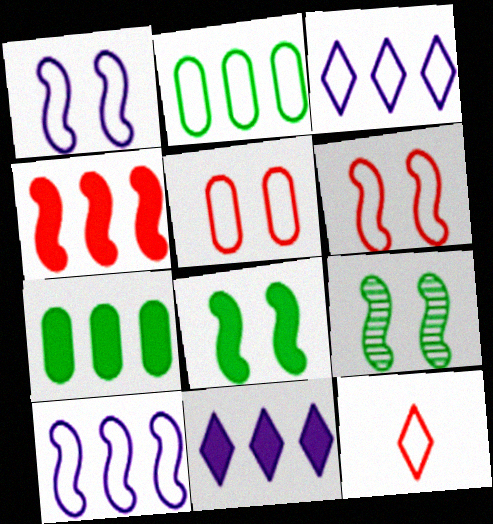[[1, 2, 12], 
[4, 7, 11]]